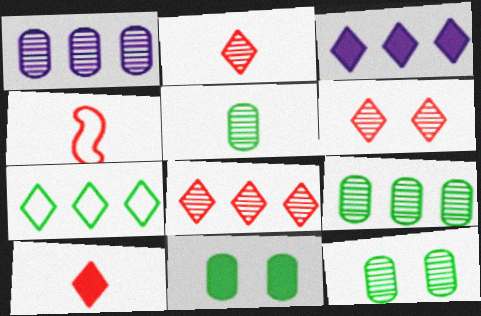[[2, 6, 8], 
[3, 4, 12], 
[3, 7, 8], 
[5, 9, 12]]